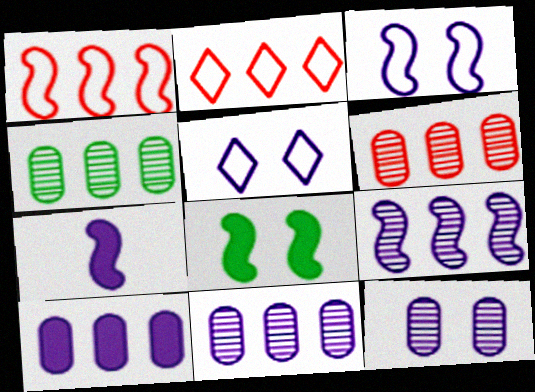[[3, 7, 9], 
[4, 6, 11], 
[5, 7, 11]]